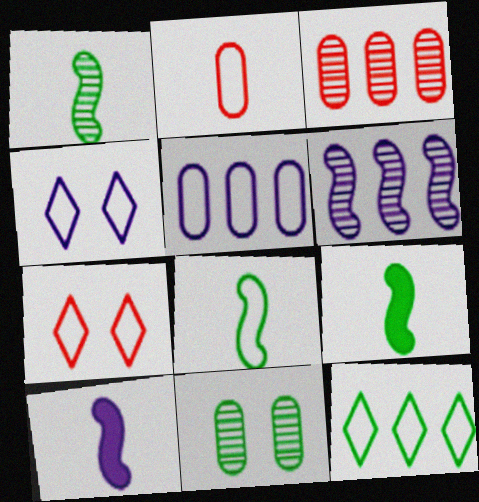[[1, 8, 9], 
[3, 4, 9], 
[5, 7, 8], 
[9, 11, 12]]